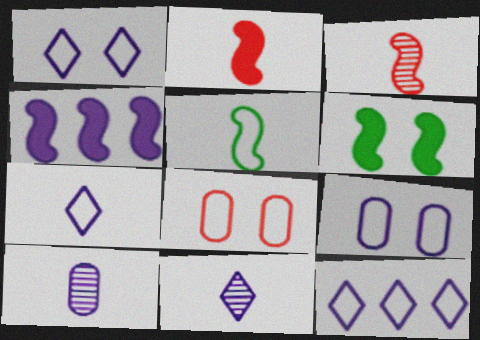[[1, 4, 10], 
[1, 7, 12], 
[2, 4, 6], 
[4, 9, 11], 
[5, 8, 12]]